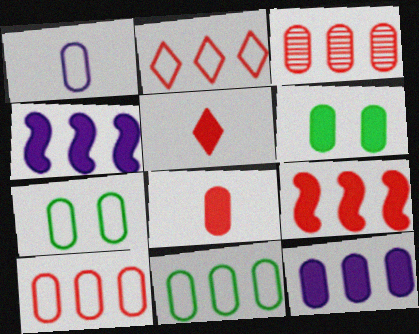[[1, 3, 6], 
[1, 7, 10], 
[2, 3, 9], 
[3, 11, 12], 
[4, 5, 6], 
[6, 8, 12]]